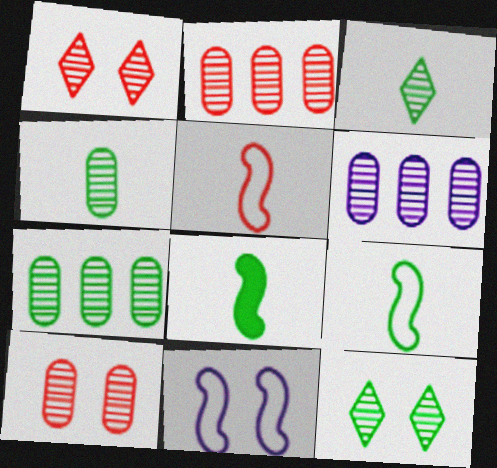[[2, 6, 7], 
[4, 6, 10]]